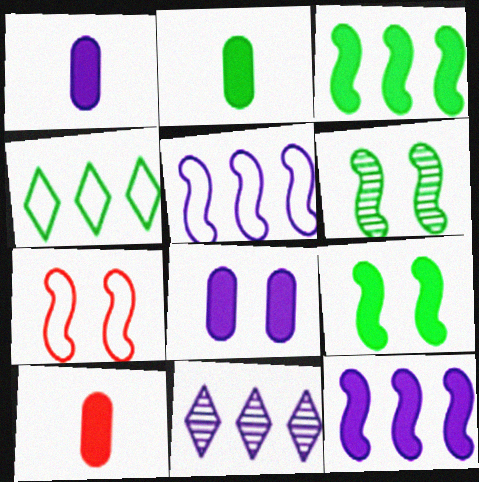[[1, 2, 10], 
[2, 4, 6], 
[2, 7, 11]]